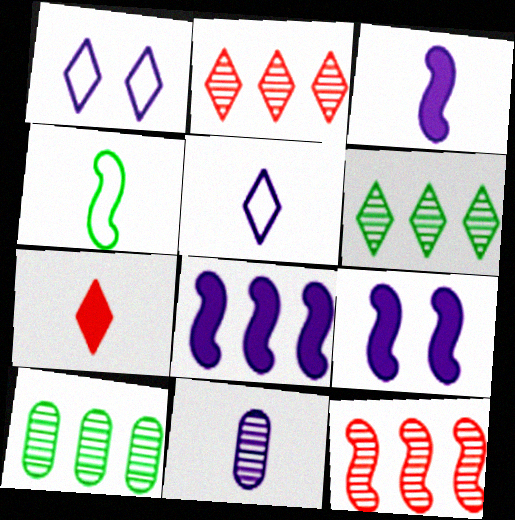[[1, 6, 7], 
[1, 8, 11], 
[3, 5, 11], 
[3, 8, 9], 
[4, 7, 11], 
[4, 9, 12]]